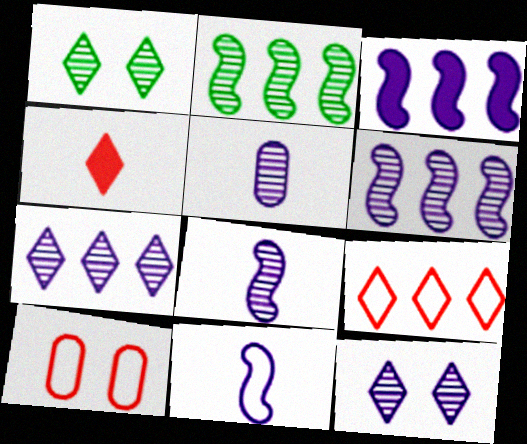[[5, 6, 12]]